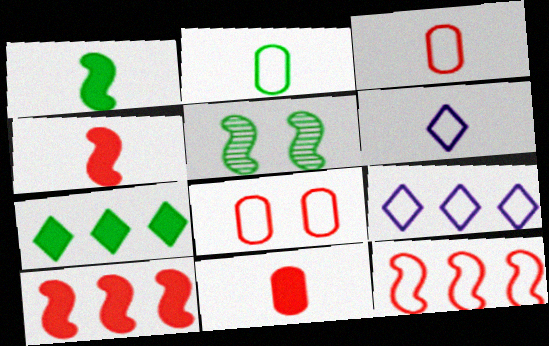[[2, 5, 7], 
[5, 9, 11]]